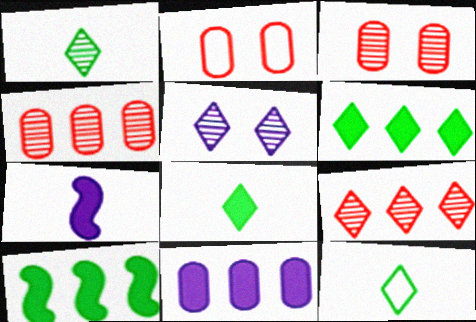[[1, 5, 9], 
[1, 8, 12]]